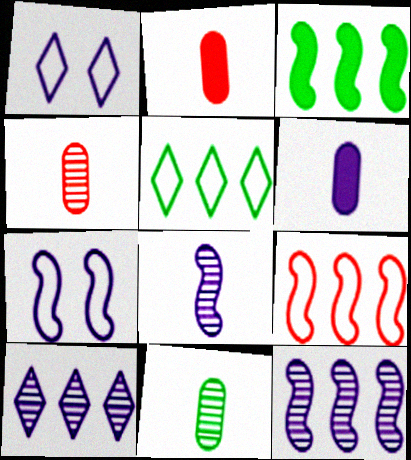[[1, 3, 4], 
[1, 6, 12], 
[3, 9, 12], 
[6, 7, 10]]